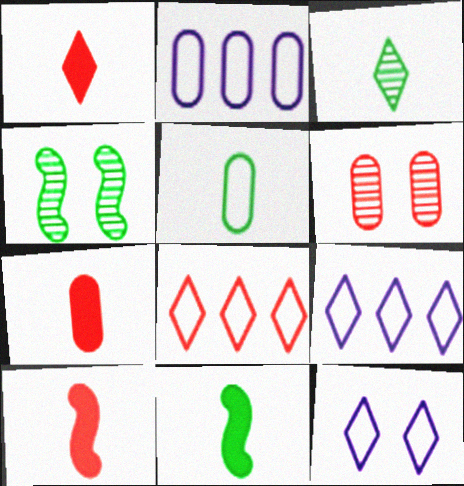[[1, 2, 4], 
[1, 7, 10], 
[3, 5, 11], 
[4, 7, 9], 
[6, 8, 10], 
[6, 9, 11]]